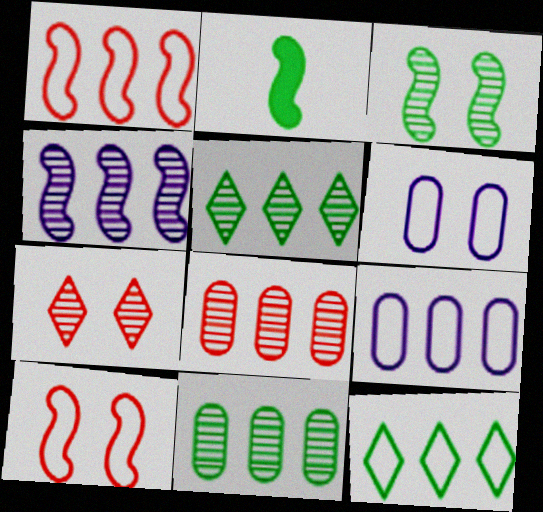[[1, 9, 12], 
[2, 4, 10], 
[2, 7, 9], 
[4, 5, 8]]